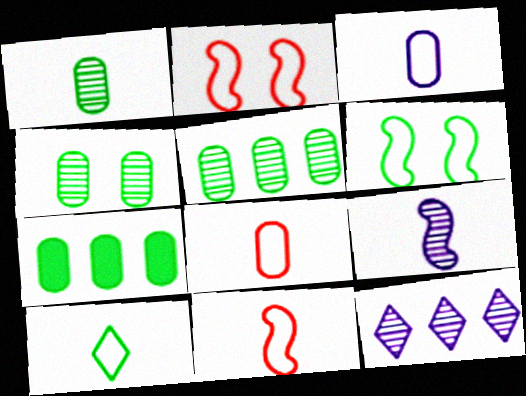[[1, 4, 5], 
[3, 10, 11]]